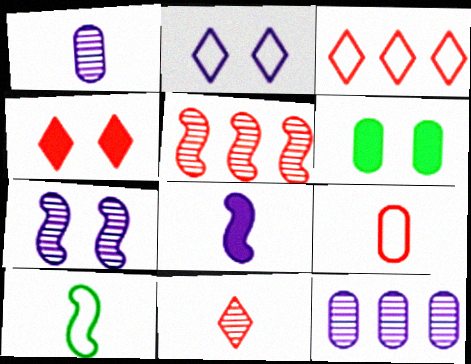[[2, 8, 12], 
[3, 4, 11], 
[4, 5, 9], 
[4, 10, 12], 
[6, 9, 12]]